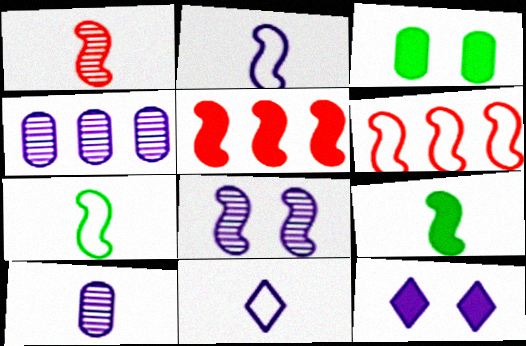[[1, 2, 9], 
[2, 4, 12], 
[5, 7, 8], 
[6, 8, 9]]